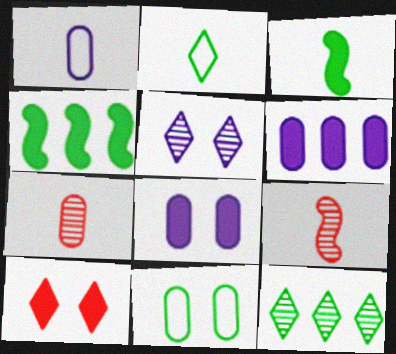[[3, 6, 10], 
[3, 11, 12], 
[6, 7, 11]]